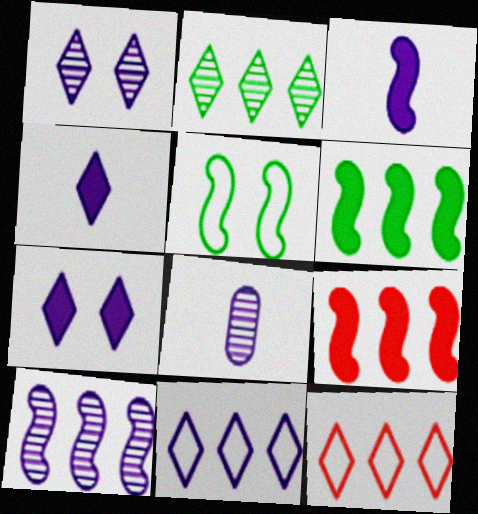[[1, 4, 11], 
[1, 8, 10]]